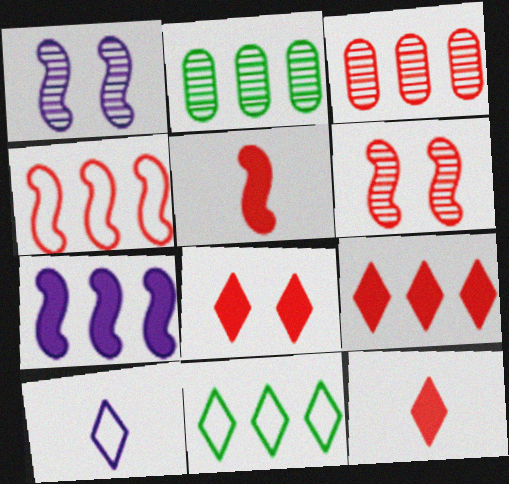[[3, 4, 9], 
[3, 7, 11], 
[4, 5, 6], 
[8, 9, 12]]